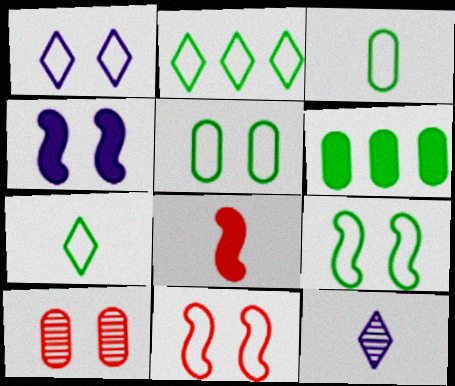[[1, 5, 11], 
[2, 3, 9], 
[3, 8, 12], 
[6, 11, 12]]